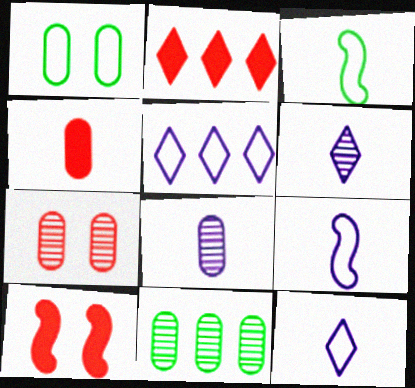[[2, 4, 10], 
[3, 4, 6], 
[7, 8, 11], 
[10, 11, 12]]